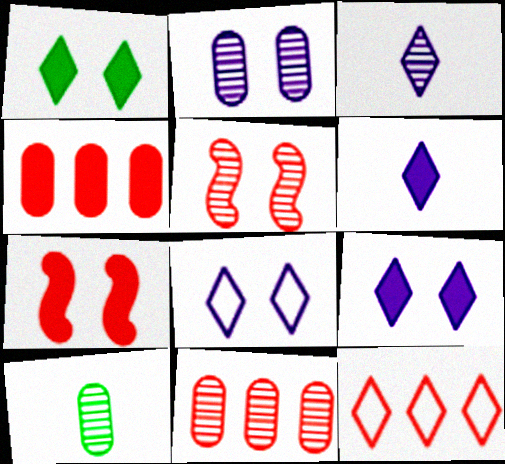[[1, 3, 12], 
[2, 10, 11]]